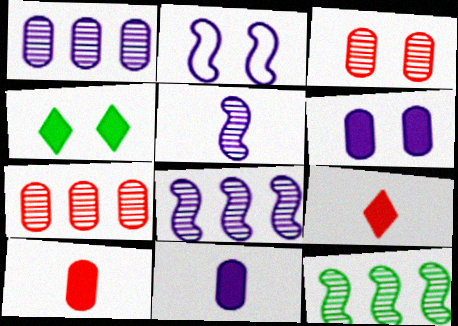[[2, 3, 4]]